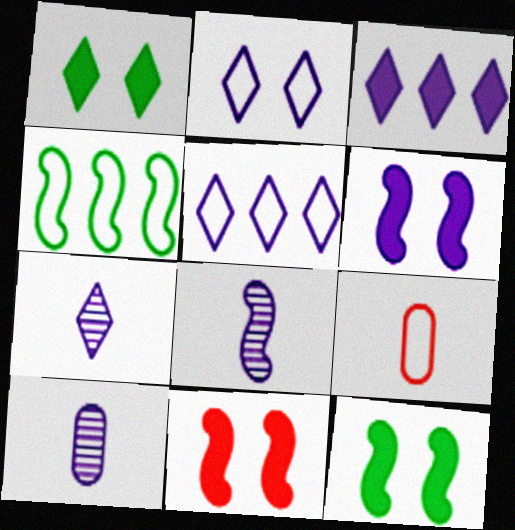[[2, 3, 7], 
[2, 4, 9], 
[4, 8, 11], 
[5, 6, 10], 
[6, 11, 12], 
[7, 8, 10]]